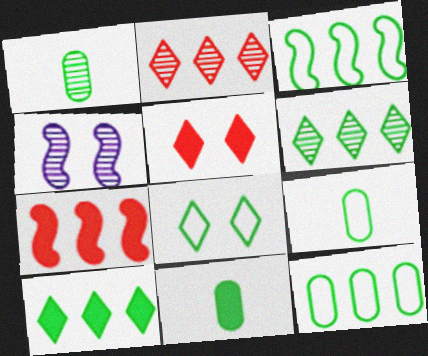[[1, 2, 4], 
[1, 9, 11], 
[3, 8, 9]]